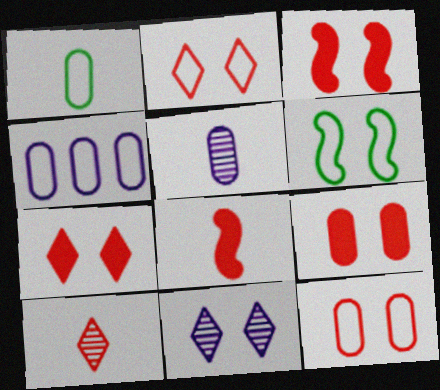[[1, 4, 12], 
[3, 7, 9], 
[6, 9, 11]]